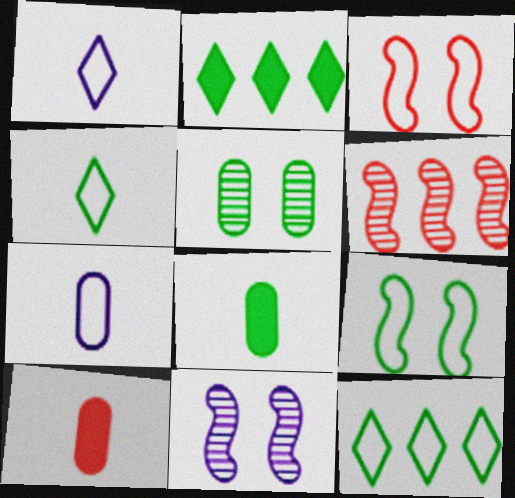[[3, 7, 12], 
[10, 11, 12]]